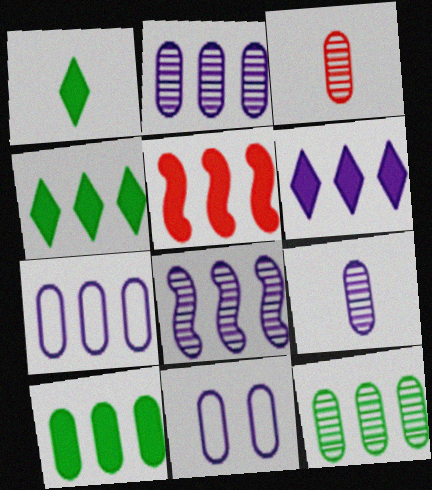[[3, 10, 11], 
[5, 6, 10], 
[6, 7, 8]]